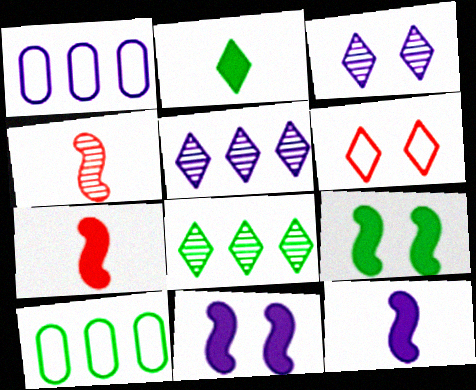[[1, 3, 12], 
[2, 5, 6], 
[3, 7, 10]]